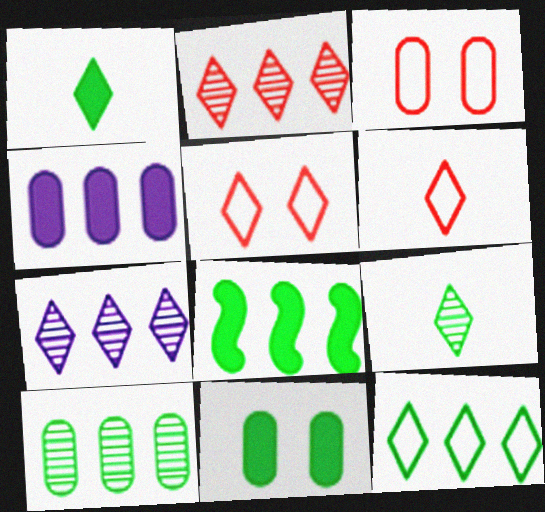[[1, 5, 7], 
[1, 8, 11], 
[8, 10, 12]]